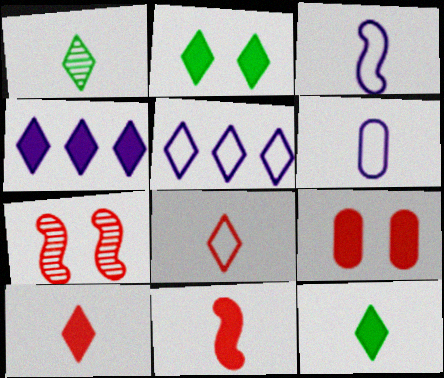[[1, 6, 11], 
[2, 4, 10]]